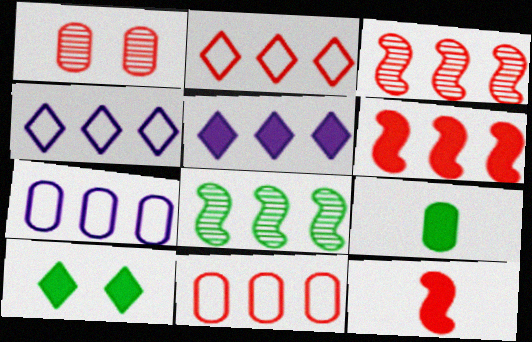[[1, 2, 12], 
[1, 7, 9], 
[5, 8, 11]]